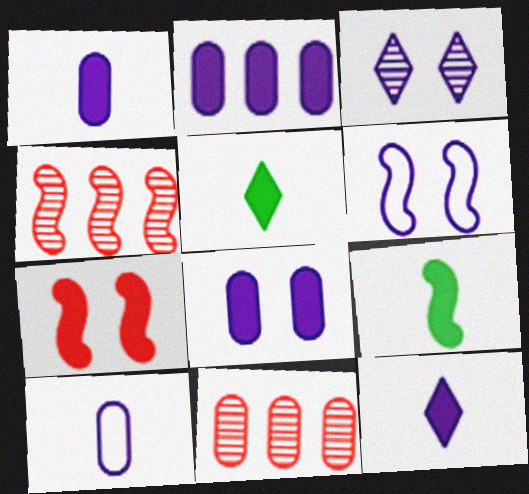[[1, 2, 8], 
[2, 5, 7], 
[3, 6, 8], 
[4, 6, 9], 
[5, 6, 11]]